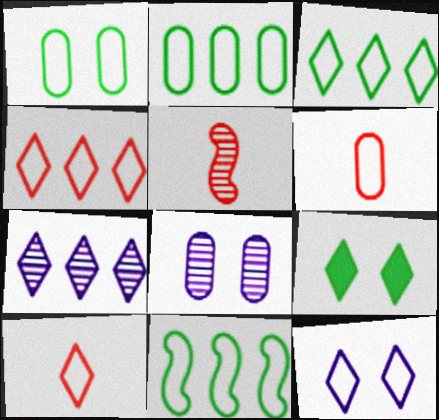[[2, 3, 11], 
[3, 10, 12], 
[6, 11, 12], 
[7, 9, 10]]